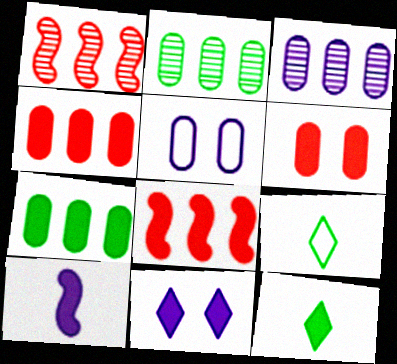[[1, 5, 12]]